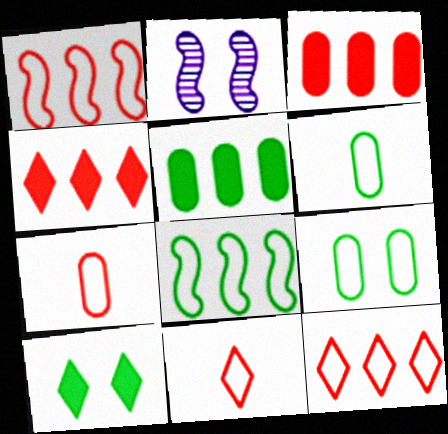[[2, 4, 6], 
[2, 5, 11]]